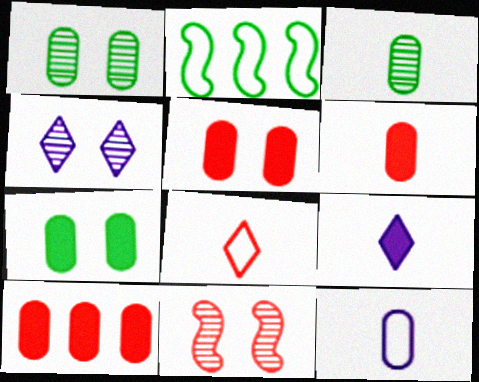[[1, 4, 11], 
[1, 10, 12], 
[2, 4, 6], 
[3, 6, 12], 
[5, 6, 10], 
[8, 10, 11]]